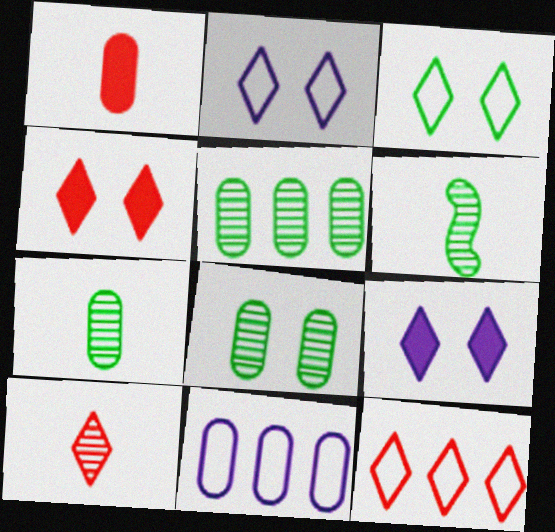[[1, 8, 11], 
[4, 6, 11], 
[4, 10, 12], 
[5, 7, 8]]